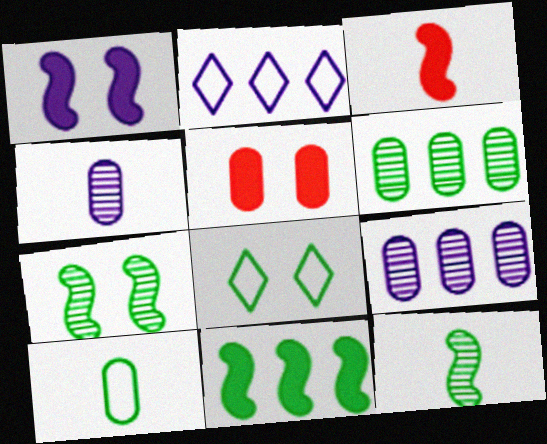[[1, 2, 4], 
[1, 3, 11], 
[2, 5, 12], 
[3, 8, 9], 
[5, 9, 10]]